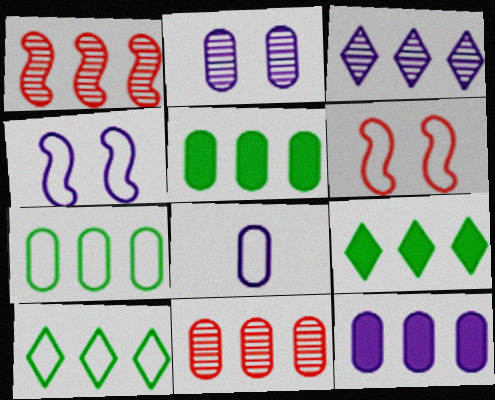[[1, 10, 12], 
[2, 8, 12], 
[6, 8, 10], 
[7, 11, 12]]